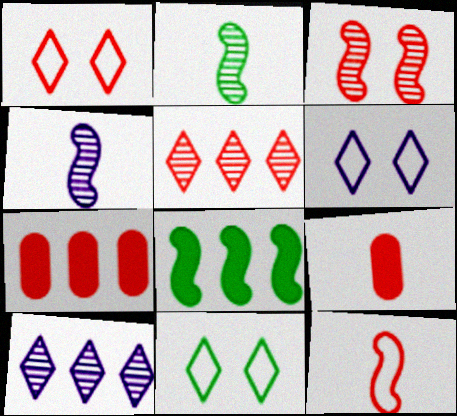[[1, 6, 11], 
[2, 6, 7], 
[4, 7, 11]]